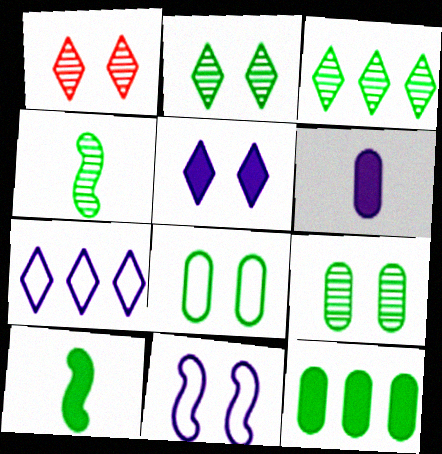[[3, 4, 9], 
[3, 8, 10]]